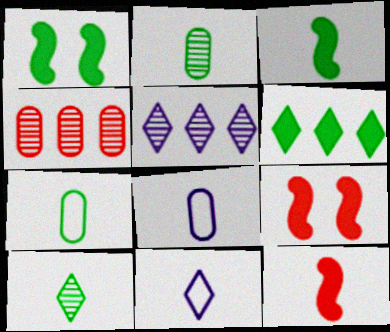[[1, 4, 11], 
[2, 11, 12], 
[3, 7, 10], 
[5, 7, 9], 
[8, 10, 12]]